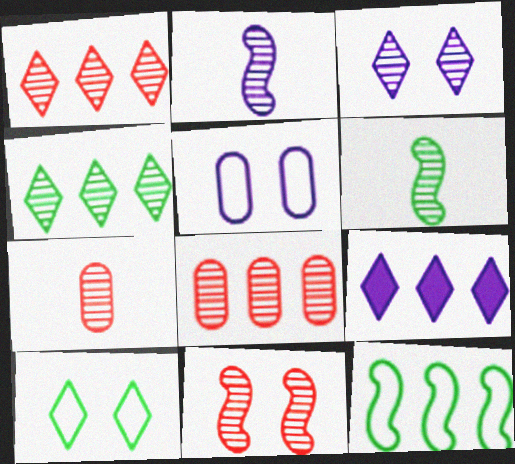[[1, 7, 11], 
[2, 5, 9], 
[3, 6, 8], 
[8, 9, 12]]